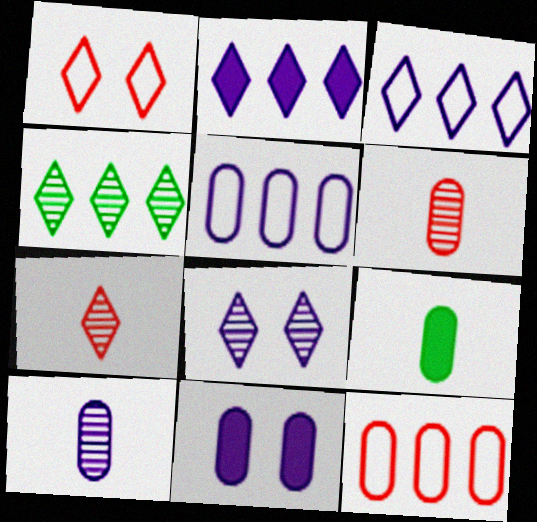[[4, 7, 8], 
[5, 10, 11]]